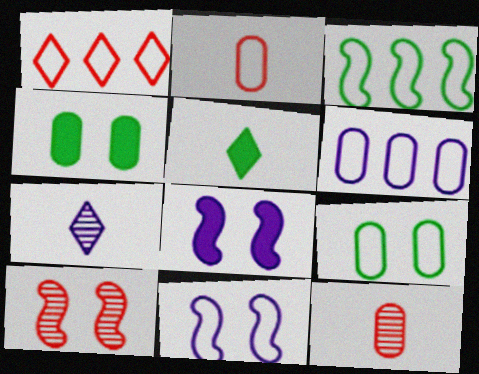[[1, 3, 6], 
[2, 6, 9], 
[4, 6, 12], 
[5, 6, 10], 
[6, 7, 8]]